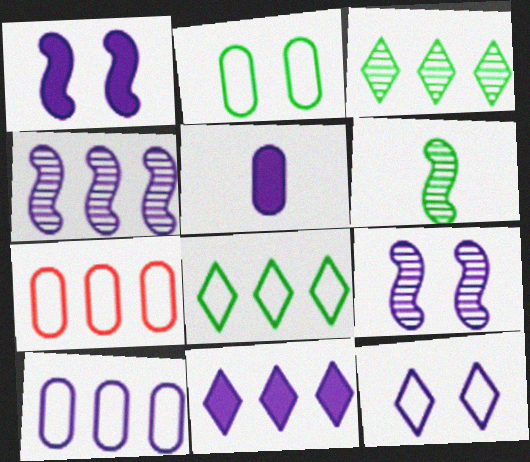[[1, 5, 11], 
[4, 5, 12], 
[4, 10, 11]]